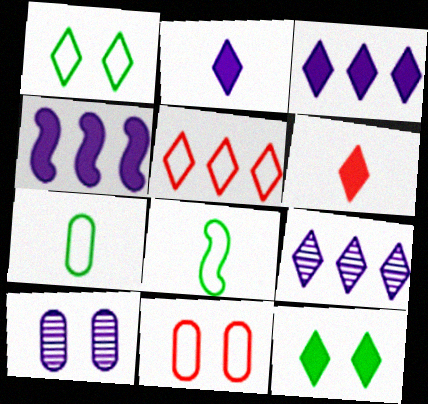[[1, 6, 9], 
[3, 6, 12]]